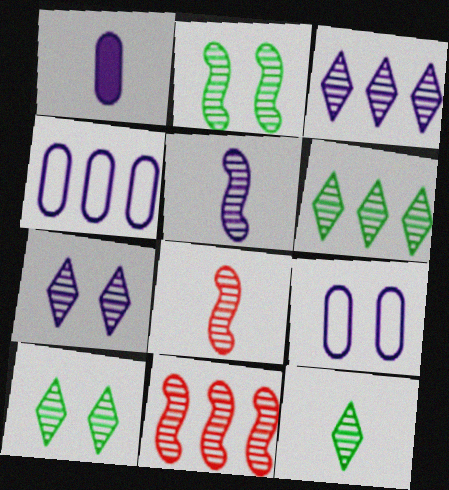[[2, 5, 11], 
[6, 10, 12]]